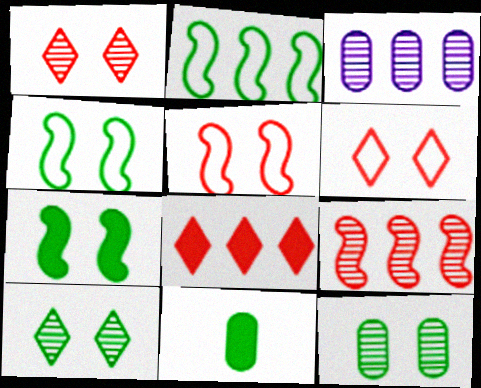[[2, 3, 8], 
[2, 10, 11]]